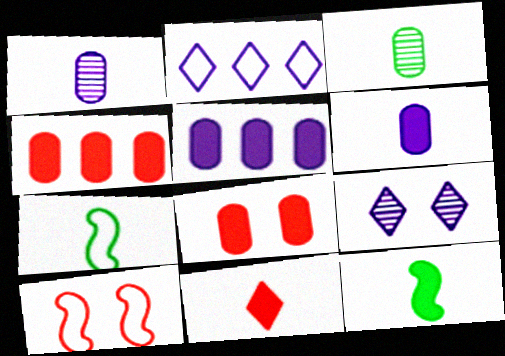[[1, 7, 11], 
[4, 7, 9], 
[6, 11, 12]]